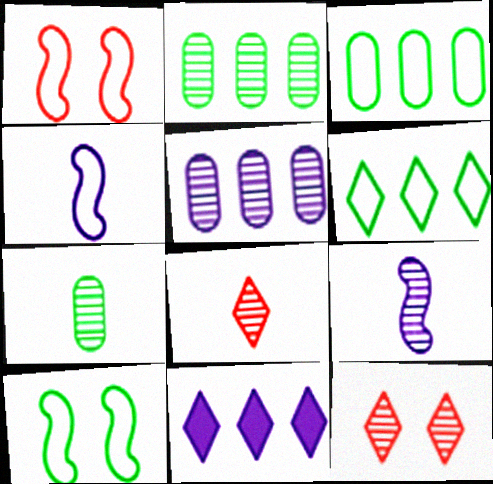[[1, 7, 11], 
[2, 9, 12], 
[7, 8, 9]]